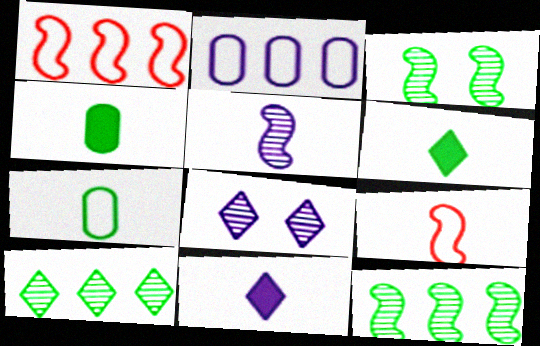[[1, 4, 8]]